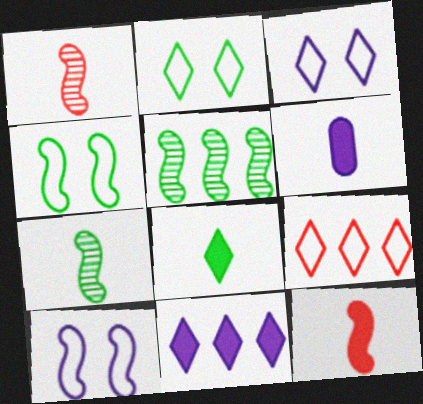[[5, 10, 12], 
[6, 8, 12]]